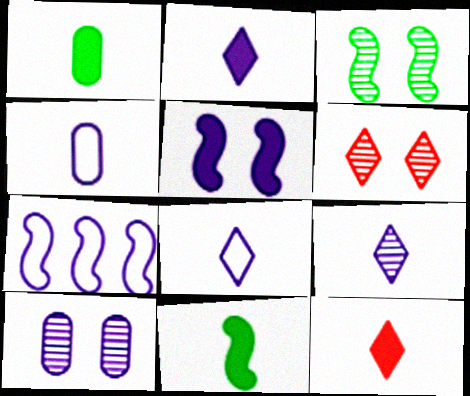[[1, 6, 7], 
[2, 7, 10], 
[2, 8, 9], 
[3, 6, 10]]